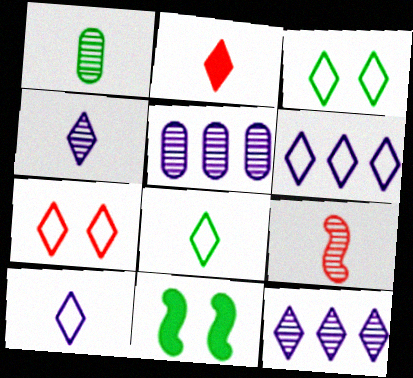[[1, 4, 9], 
[2, 3, 12], 
[2, 4, 8], 
[6, 7, 8]]